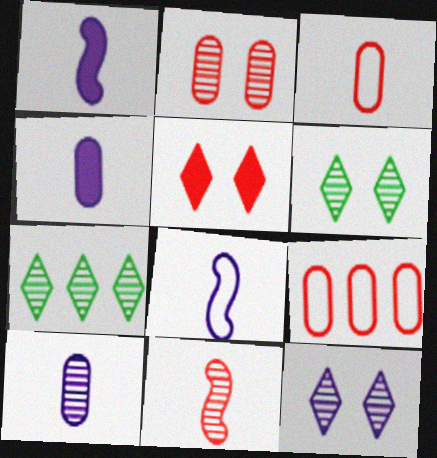[[1, 6, 9], 
[5, 9, 11]]